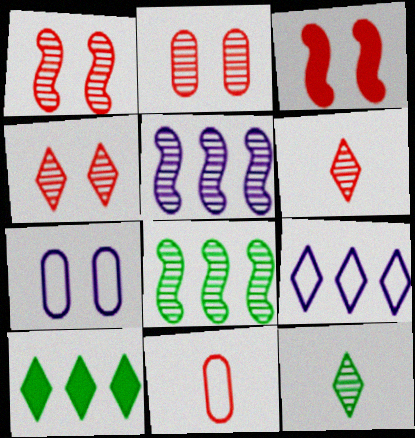[[1, 2, 4], 
[2, 5, 12]]